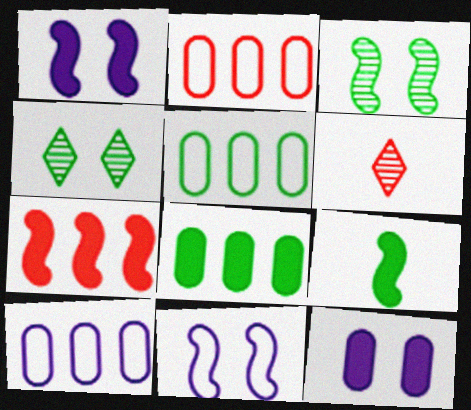[[1, 5, 6], 
[1, 7, 9], 
[2, 5, 10], 
[4, 5, 9], 
[6, 8, 11]]